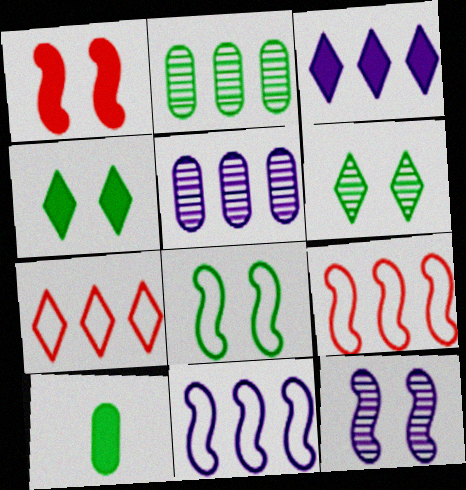[[1, 3, 10], 
[1, 8, 12], 
[2, 3, 9], 
[3, 5, 11], 
[7, 10, 12]]